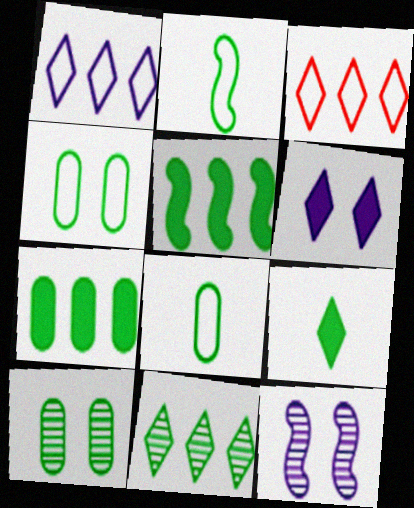[[7, 8, 10]]